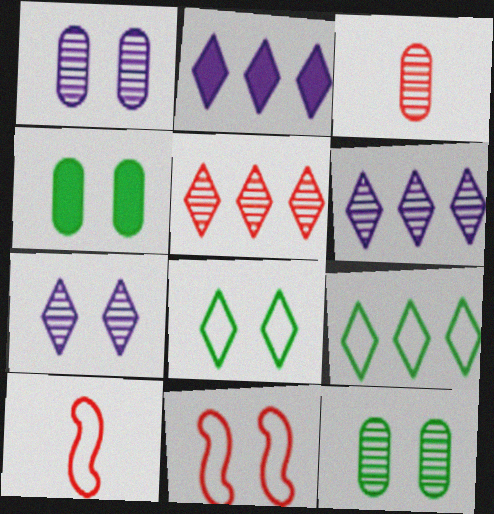[[2, 5, 9], 
[2, 10, 12], 
[4, 6, 10], 
[4, 7, 11]]